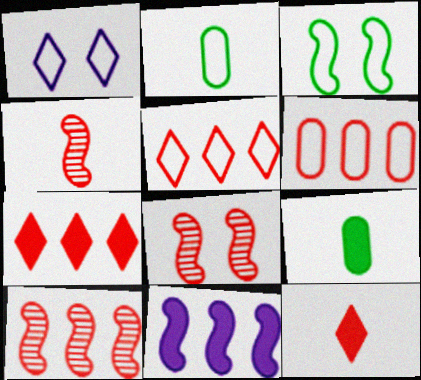[[1, 9, 10], 
[3, 4, 11], 
[4, 8, 10], 
[6, 7, 10], 
[6, 8, 12]]